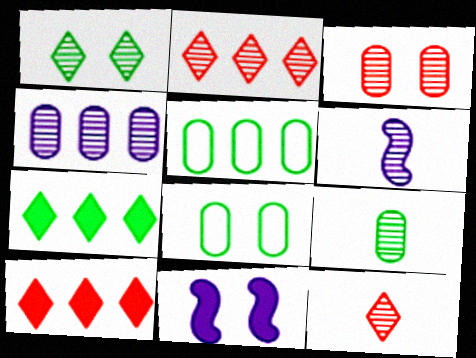[[3, 4, 9], 
[5, 11, 12], 
[6, 8, 10], 
[6, 9, 12]]